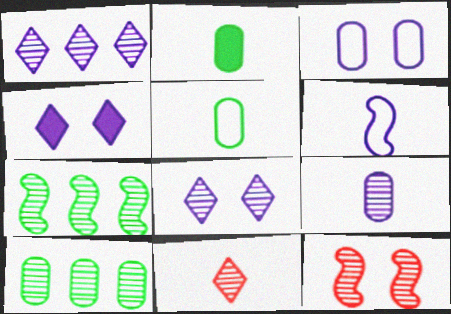[[2, 6, 11]]